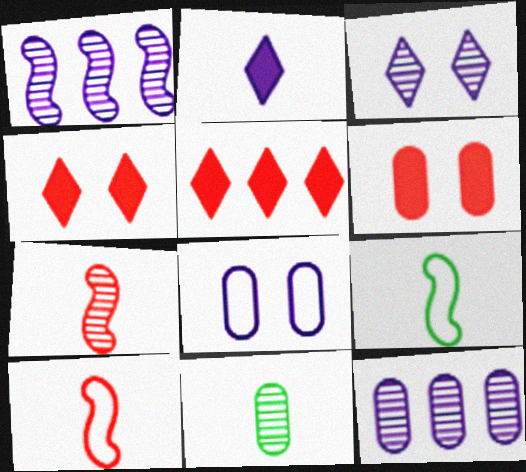[[1, 2, 8], 
[2, 10, 11], 
[4, 9, 12]]